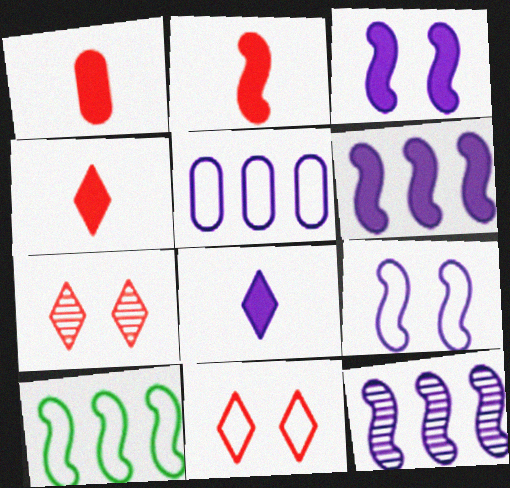[[1, 2, 4]]